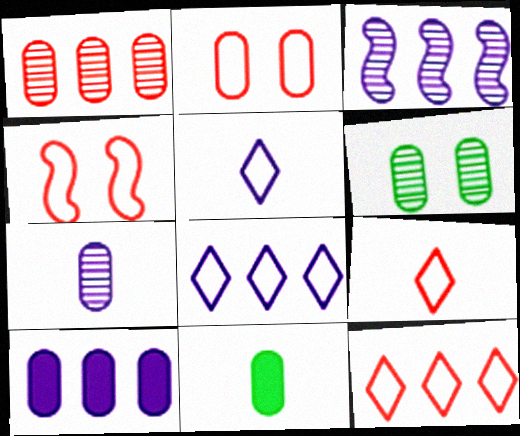[[1, 6, 7], 
[3, 8, 10]]